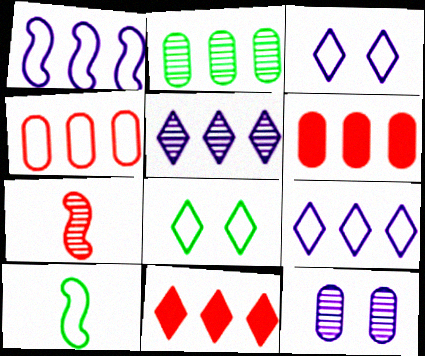[[1, 2, 11], 
[3, 4, 10], 
[10, 11, 12]]